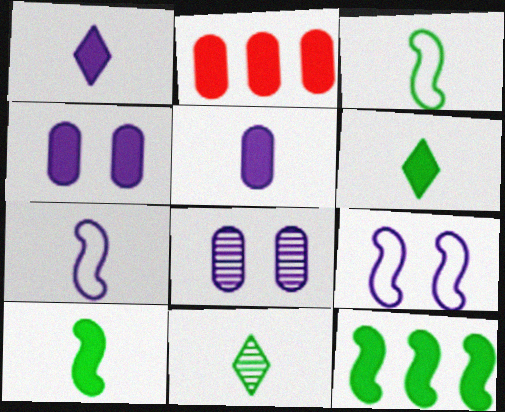[[2, 9, 11]]